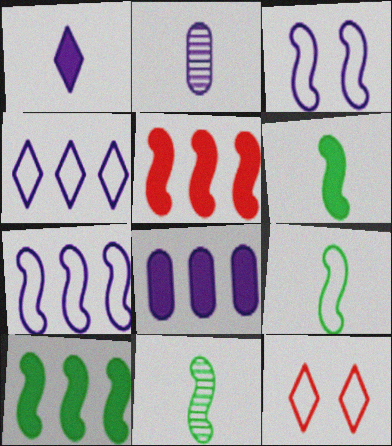[[2, 10, 12], 
[3, 5, 11], 
[6, 9, 11], 
[8, 11, 12]]